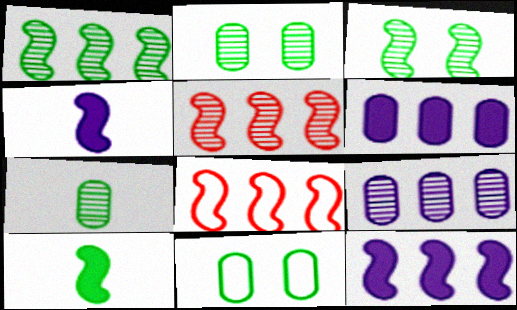[[1, 8, 12], 
[3, 4, 8]]